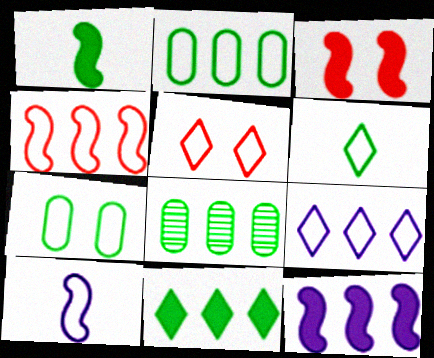[[1, 3, 12], 
[2, 4, 9], 
[2, 5, 10], 
[5, 6, 9]]